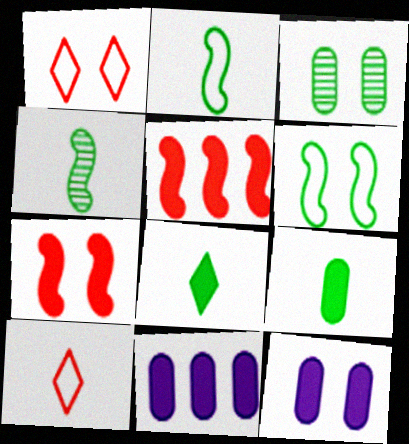[[1, 4, 11], 
[5, 8, 12], 
[7, 8, 11]]